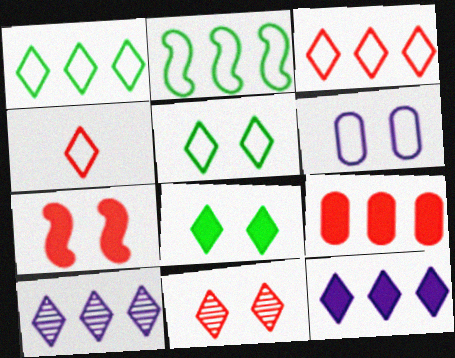[[2, 4, 6], 
[2, 9, 10], 
[4, 8, 10]]